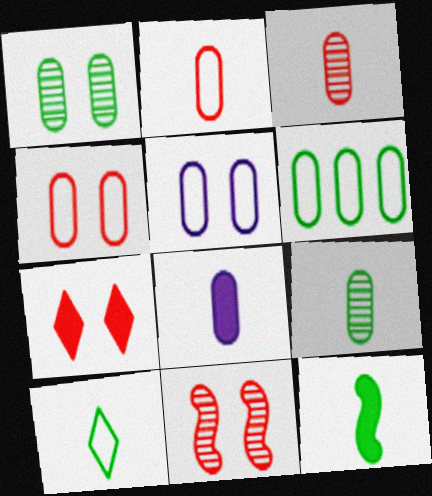[[2, 5, 6], 
[2, 8, 9], 
[4, 7, 11], 
[9, 10, 12]]